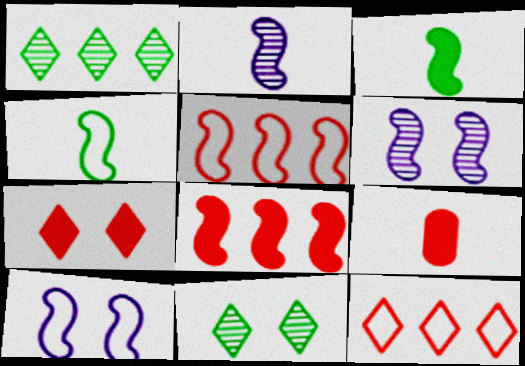[[1, 9, 10], 
[3, 5, 6], 
[4, 5, 10], 
[4, 6, 8], 
[7, 8, 9]]